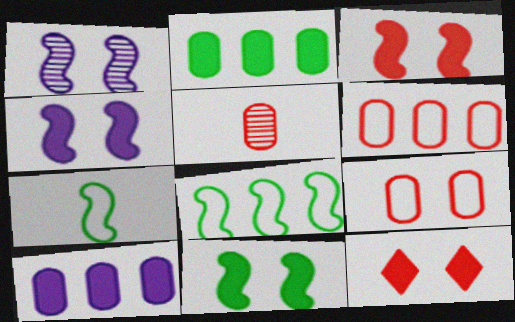[[3, 4, 11]]